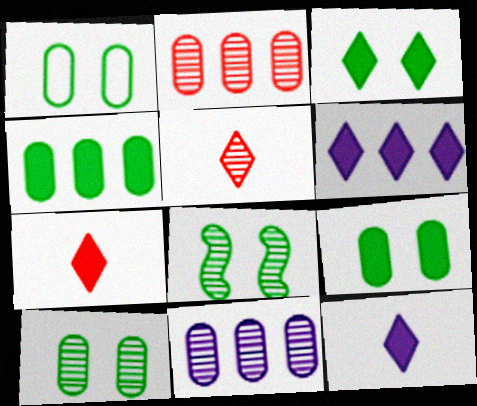[[1, 3, 8], 
[1, 9, 10], 
[3, 6, 7], 
[5, 8, 11]]